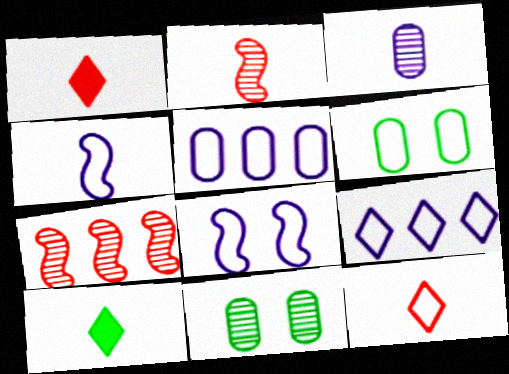[]